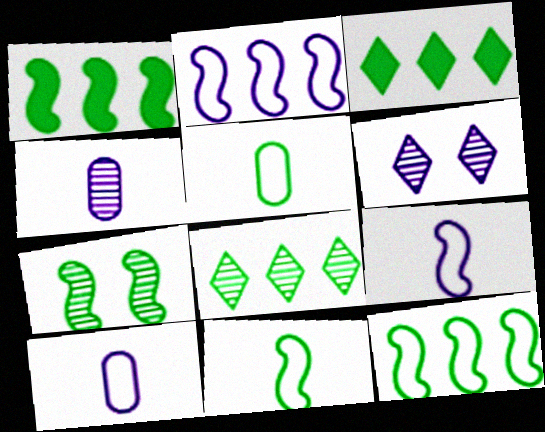[[1, 7, 11], 
[3, 5, 7]]